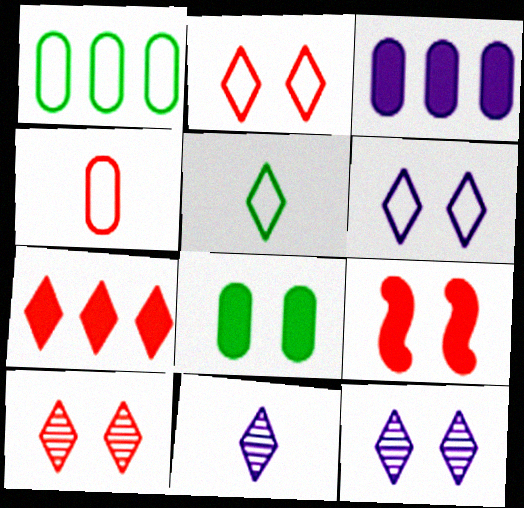[[1, 9, 11], 
[5, 7, 12]]